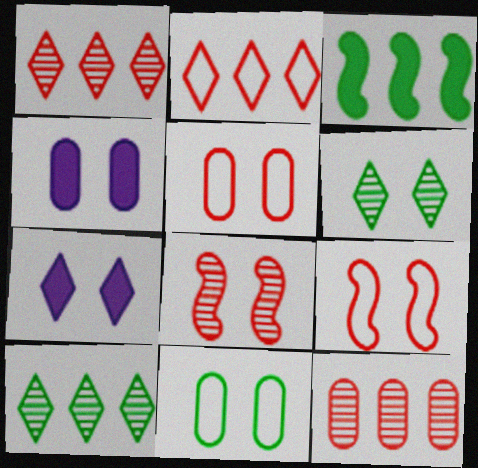[[4, 6, 9], 
[7, 8, 11]]